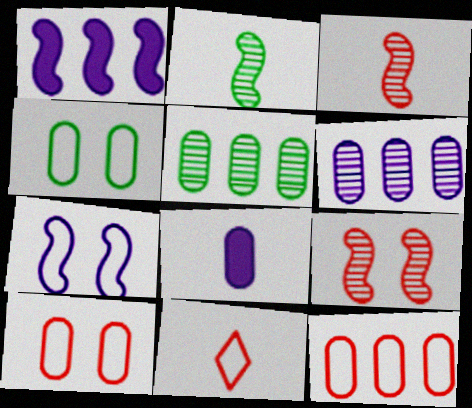[[2, 8, 11], 
[5, 8, 10]]